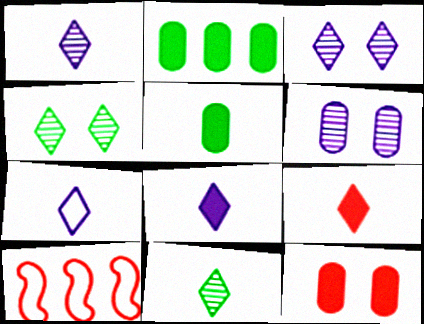[[1, 7, 8], 
[3, 5, 10], 
[7, 9, 11]]